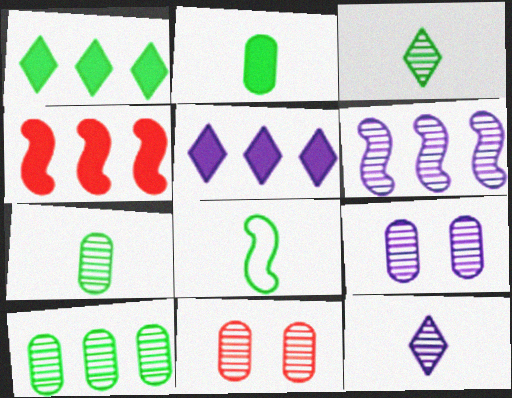[[2, 3, 8], 
[3, 6, 11], 
[5, 8, 11], 
[6, 9, 12]]